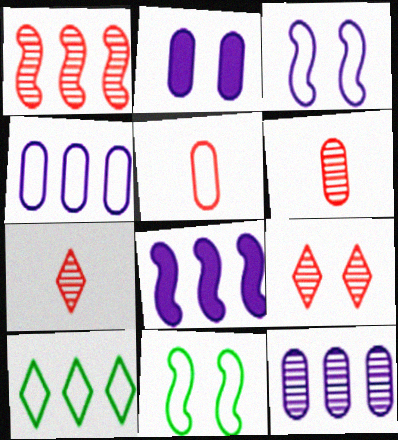[[1, 6, 9], 
[2, 9, 11], 
[3, 5, 10]]